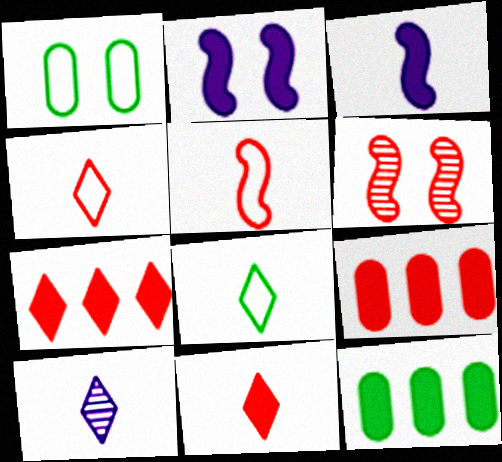[[2, 11, 12], 
[4, 6, 9], 
[8, 10, 11]]